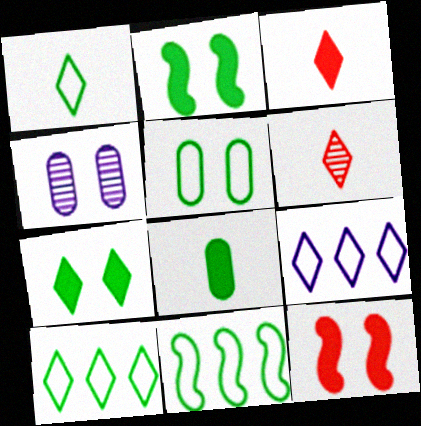[[1, 5, 11], 
[3, 4, 11], 
[6, 7, 9]]